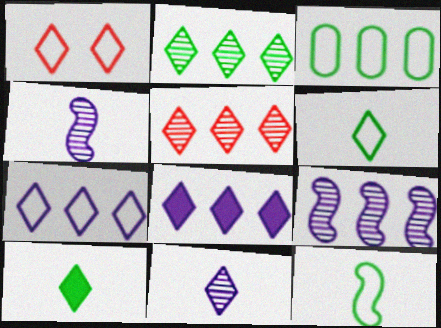[[1, 6, 7]]